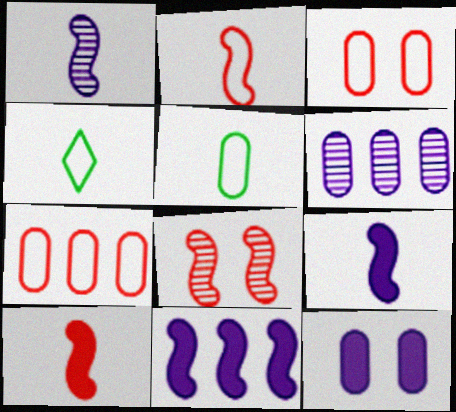[]